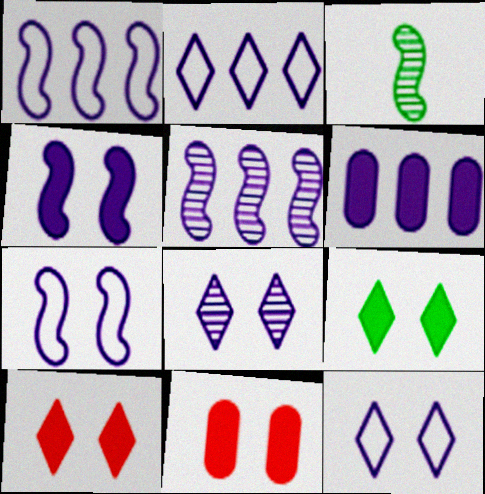[[2, 3, 11], 
[2, 5, 6], 
[4, 9, 11]]